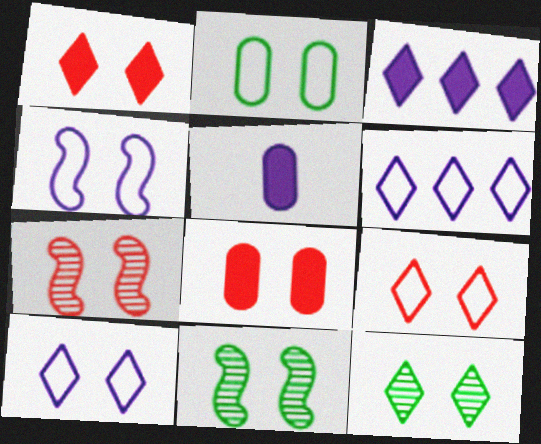[[1, 10, 12], 
[2, 4, 9], 
[4, 8, 12], 
[7, 8, 9], 
[8, 10, 11]]